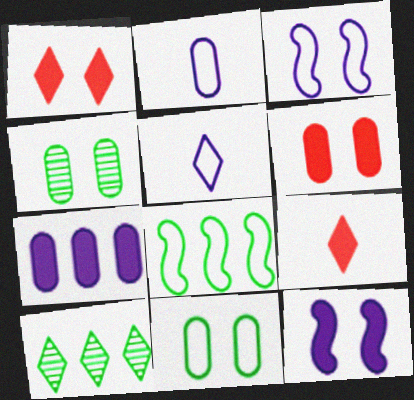[[1, 3, 4], 
[1, 5, 10]]